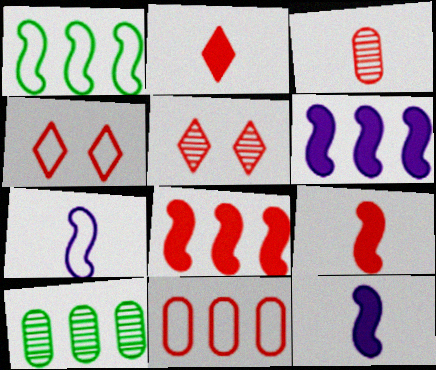[[3, 4, 8], 
[4, 10, 12], 
[5, 9, 11]]